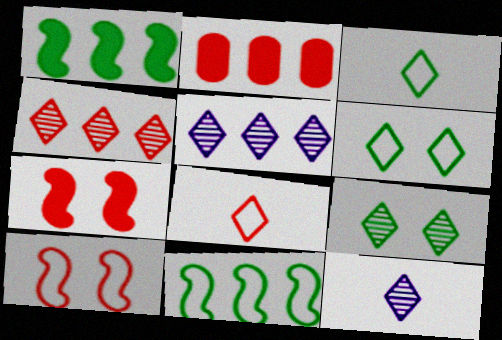[[2, 5, 11], 
[4, 9, 12]]